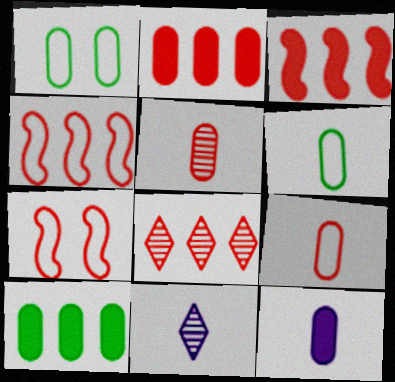[[1, 3, 11], 
[2, 4, 8], 
[5, 6, 12], 
[7, 10, 11]]